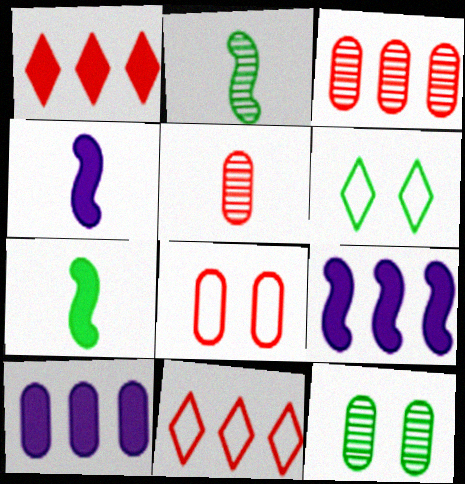[[3, 4, 6], 
[4, 11, 12], 
[5, 6, 9]]